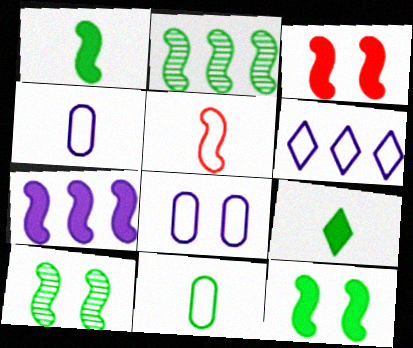[[1, 3, 7], 
[5, 7, 10]]